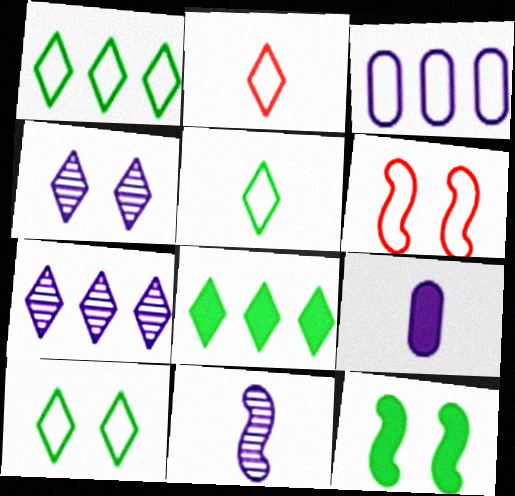[[1, 5, 10], 
[2, 4, 8], 
[3, 5, 6]]